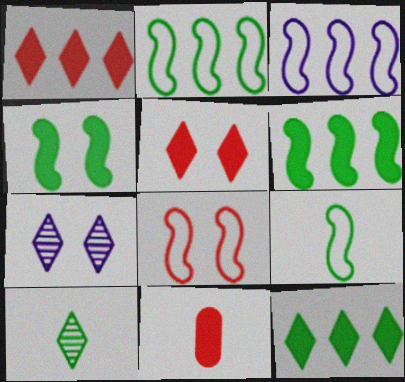[[2, 7, 11], 
[3, 8, 9]]